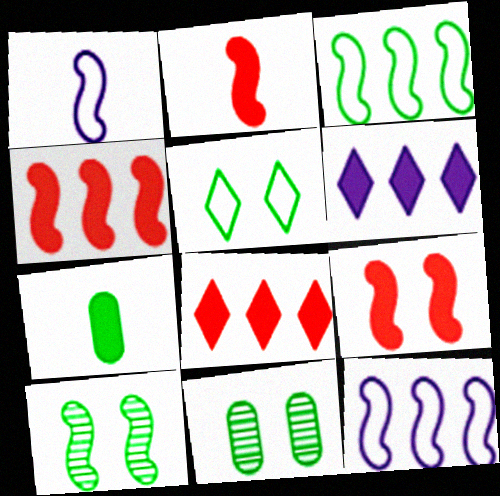[[1, 4, 10], 
[1, 8, 11], 
[2, 4, 9], 
[2, 10, 12], 
[6, 7, 9]]